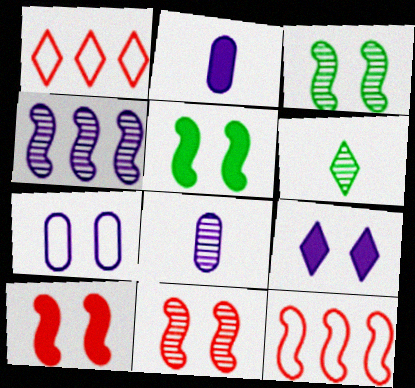[[1, 2, 3], 
[1, 5, 8], 
[1, 6, 9]]